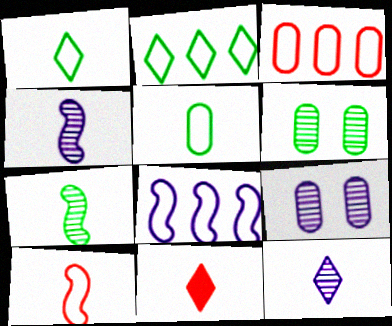[[1, 11, 12], 
[2, 3, 8], 
[4, 5, 11], 
[6, 8, 11]]